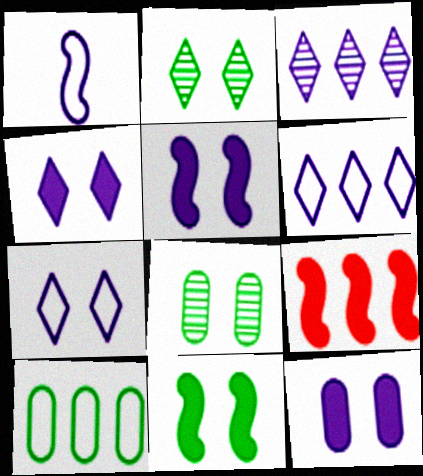[[1, 3, 12], 
[3, 9, 10], 
[4, 5, 12]]